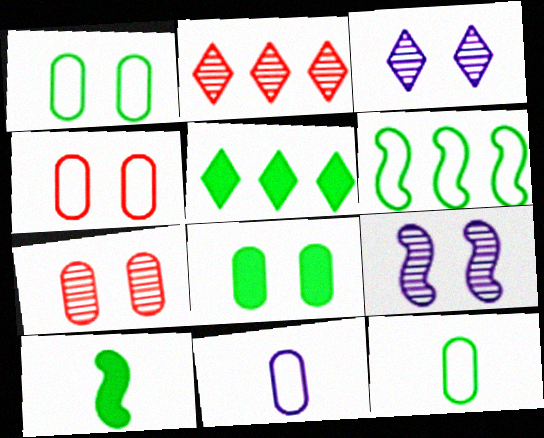[[5, 8, 10]]